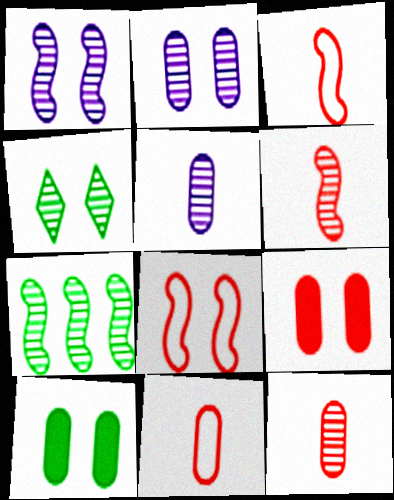[[1, 6, 7]]